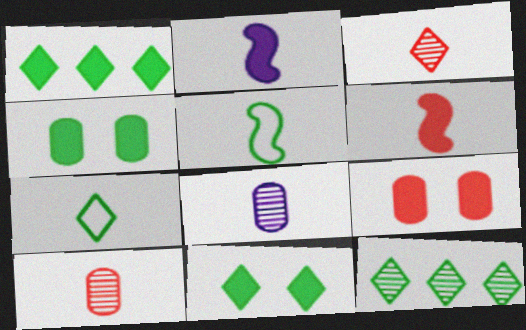[[1, 2, 9], 
[2, 7, 10], 
[4, 5, 12], 
[6, 7, 8], 
[7, 11, 12]]